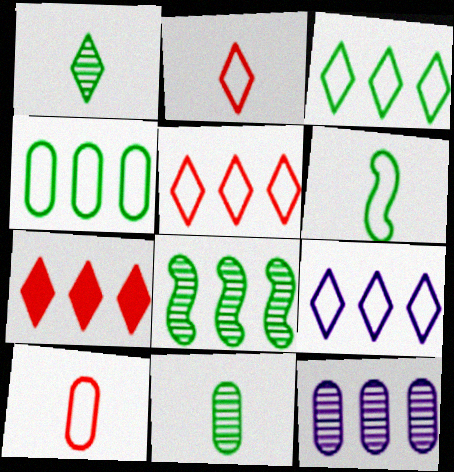[[3, 5, 9]]